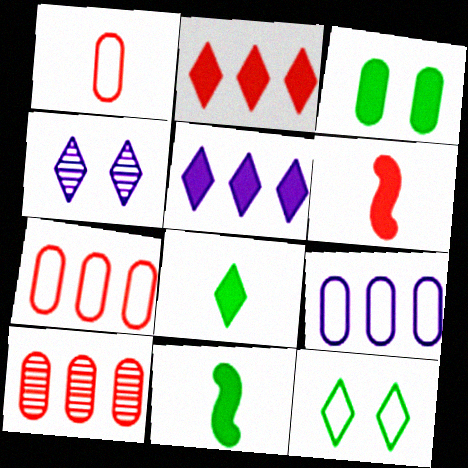[[3, 5, 6], 
[4, 7, 11]]